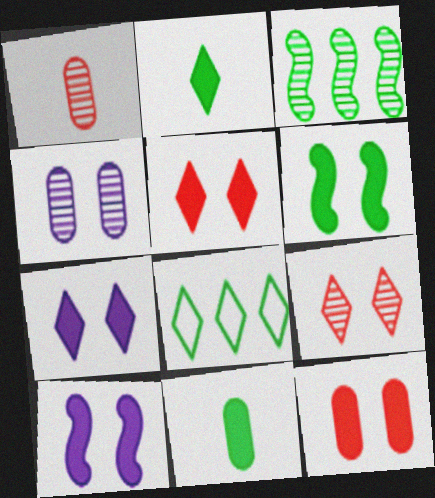[[1, 8, 10], 
[6, 7, 12]]